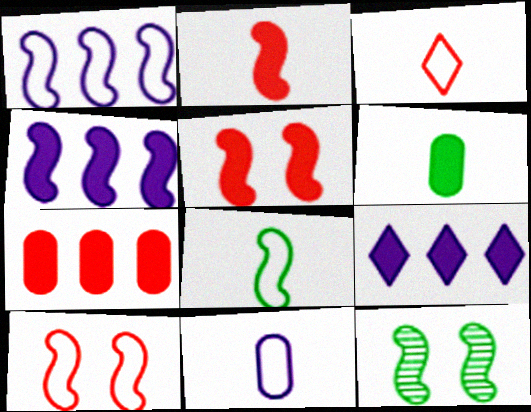[[1, 2, 12], 
[1, 8, 10], 
[3, 8, 11], 
[5, 6, 9]]